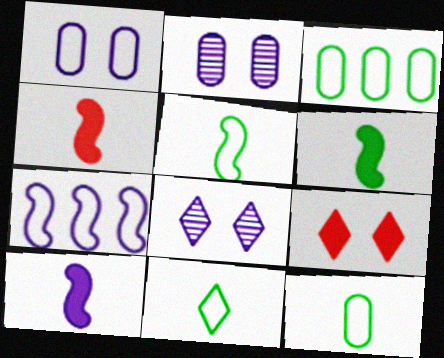[[3, 4, 8], 
[4, 6, 10], 
[5, 11, 12]]